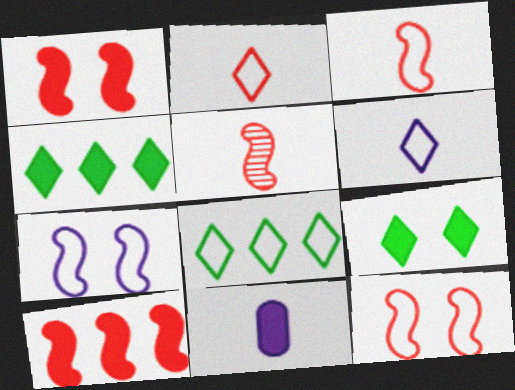[[1, 4, 11], 
[5, 10, 12], 
[9, 10, 11]]